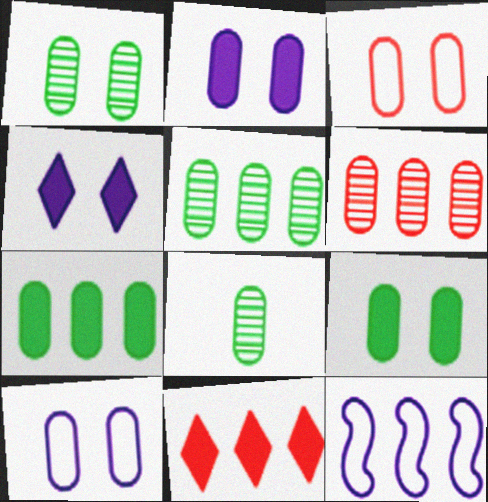[[1, 2, 3], 
[1, 5, 8], 
[5, 11, 12]]